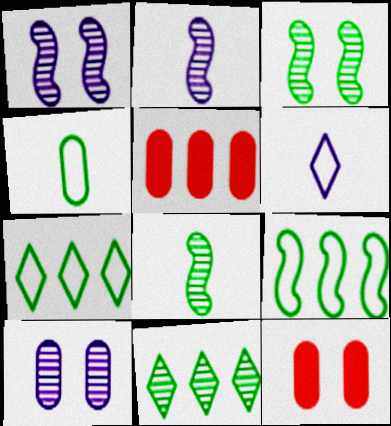[[2, 7, 12], 
[3, 5, 6], 
[4, 5, 10]]